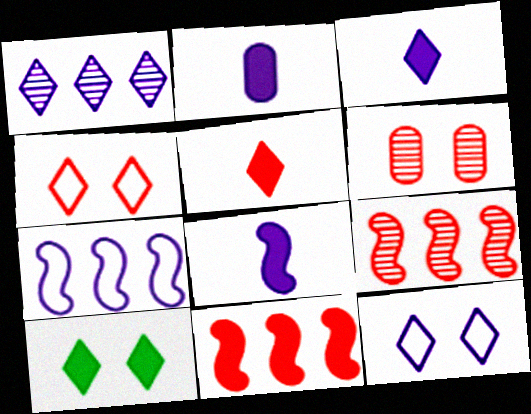[[1, 3, 12], 
[2, 3, 8], 
[2, 10, 11]]